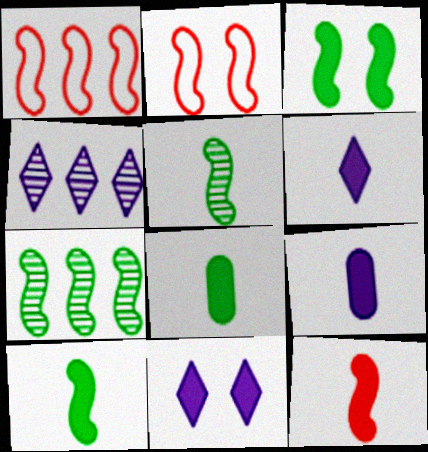[[2, 4, 8], 
[6, 8, 12]]